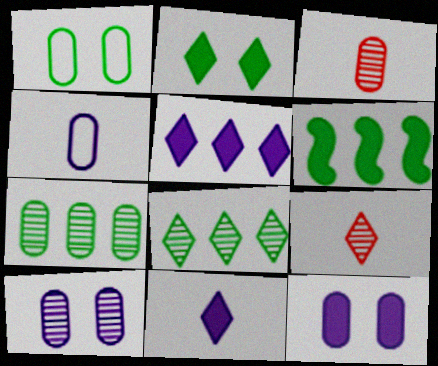[[3, 7, 10]]